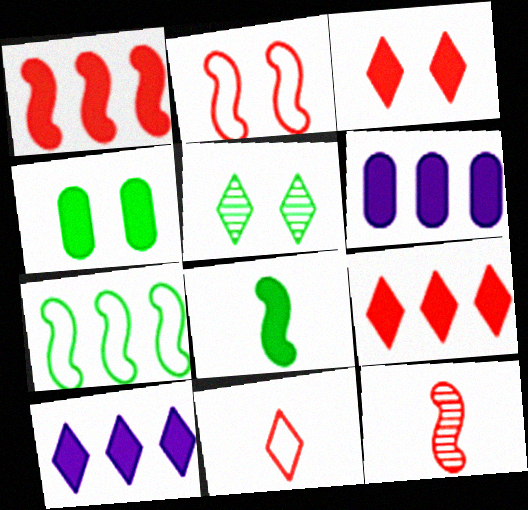[[1, 2, 12], 
[3, 6, 8], 
[5, 10, 11]]